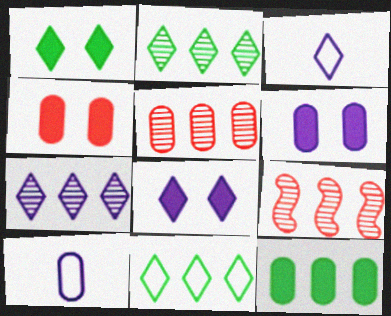[[1, 9, 10], 
[3, 7, 8]]